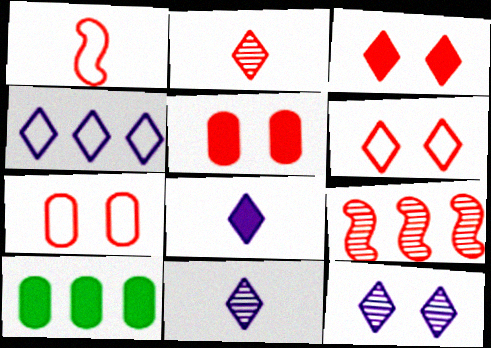[[1, 10, 12], 
[4, 8, 12], 
[4, 9, 10]]